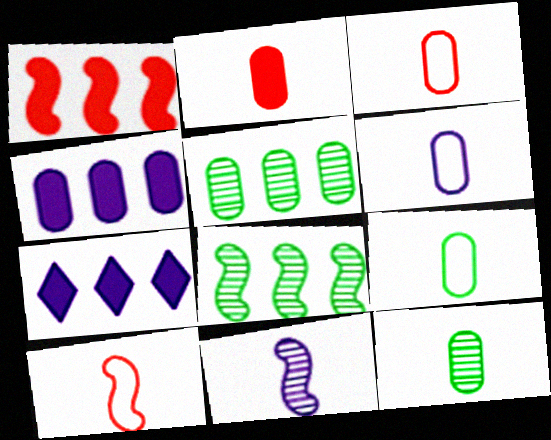[[2, 6, 12], 
[3, 6, 9]]